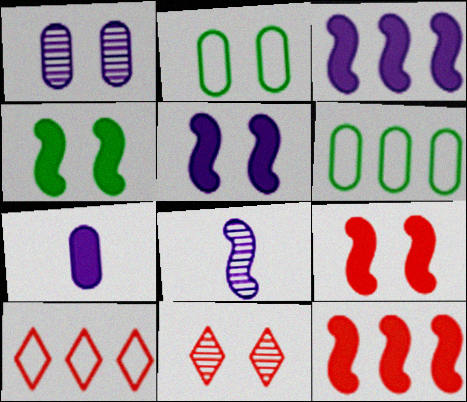[[2, 5, 11], 
[4, 5, 9]]